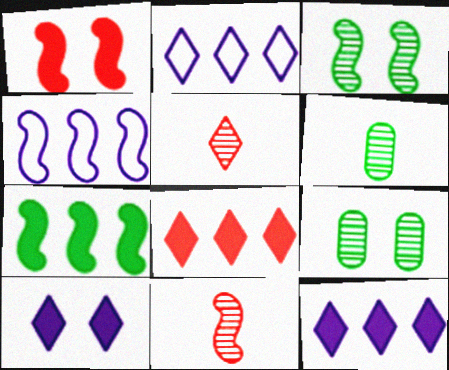[[1, 2, 6]]